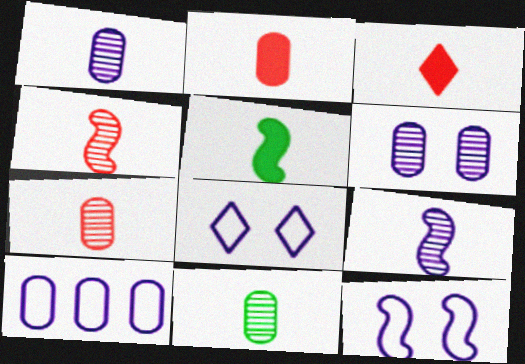[[1, 7, 11]]